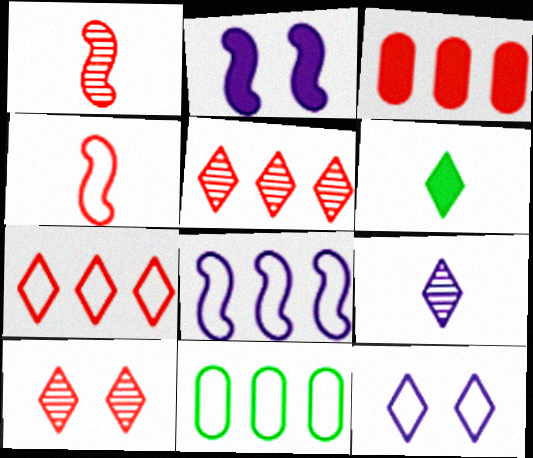[[2, 3, 6], 
[3, 4, 10], 
[4, 11, 12], 
[5, 6, 12], 
[7, 8, 11]]